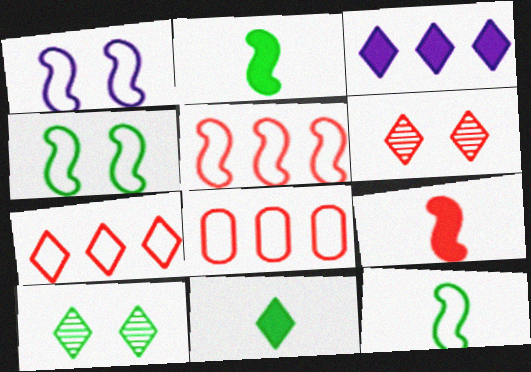[[1, 5, 12], 
[5, 7, 8], 
[6, 8, 9]]